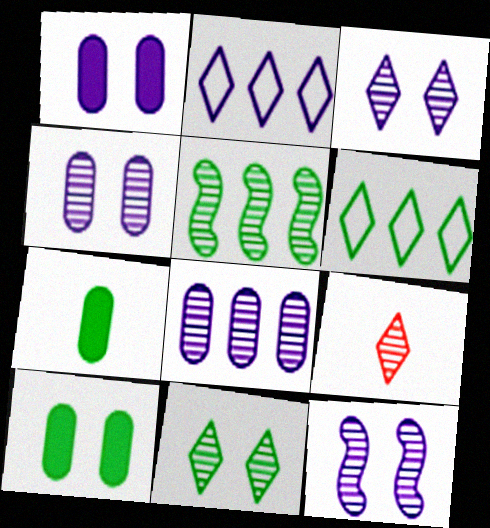[[3, 4, 12], 
[4, 5, 9]]